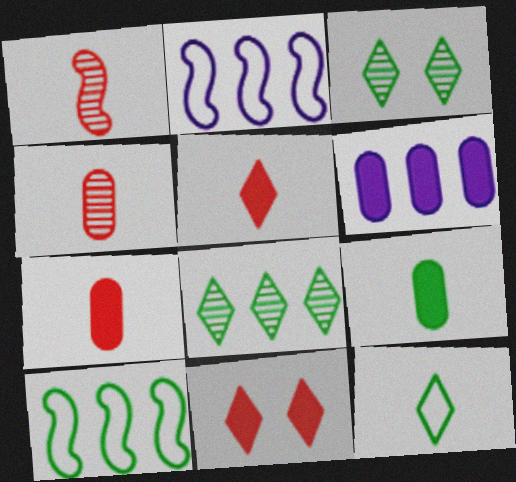[[2, 3, 7], 
[3, 9, 10]]